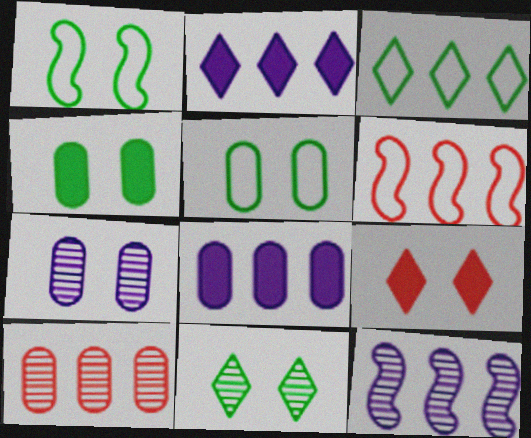[[1, 4, 11], 
[1, 7, 9]]